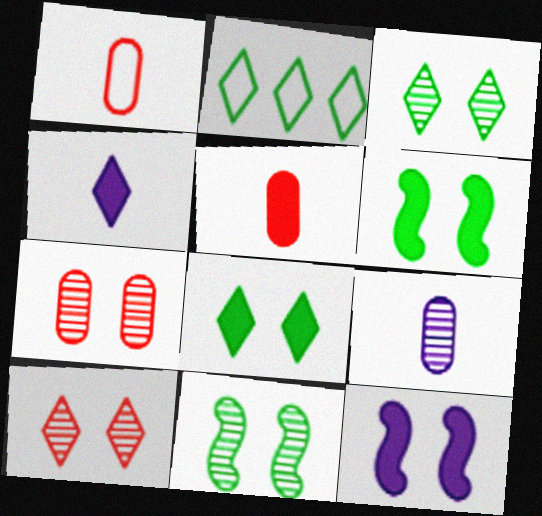[[2, 4, 10]]